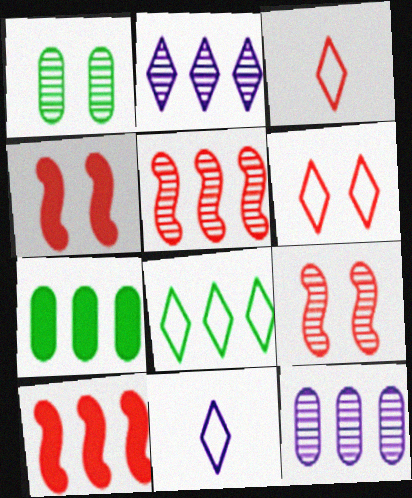[[1, 10, 11], 
[6, 8, 11], 
[7, 9, 11], 
[8, 10, 12]]